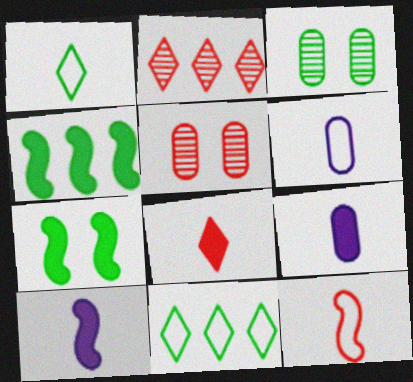[[1, 3, 4], 
[1, 6, 12], 
[2, 6, 7], 
[5, 10, 11]]